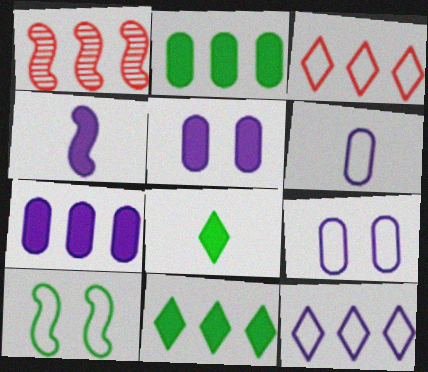[[1, 2, 12], 
[1, 4, 10], 
[1, 8, 9], 
[3, 6, 10]]